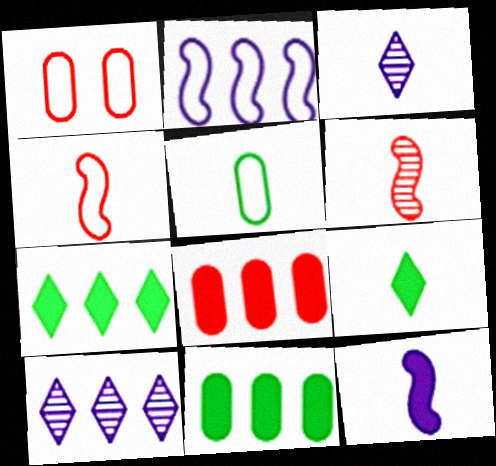[]